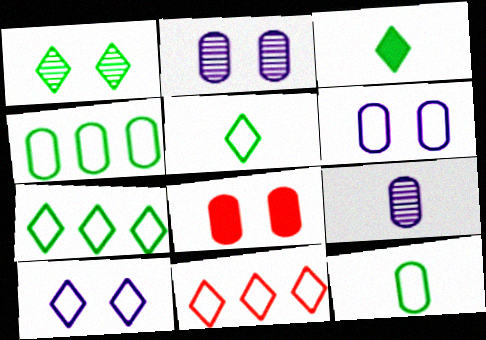[[1, 3, 7], 
[4, 8, 9], 
[5, 10, 11]]